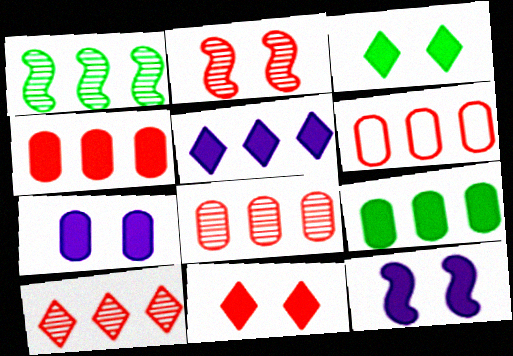[[1, 5, 6], 
[4, 6, 8]]